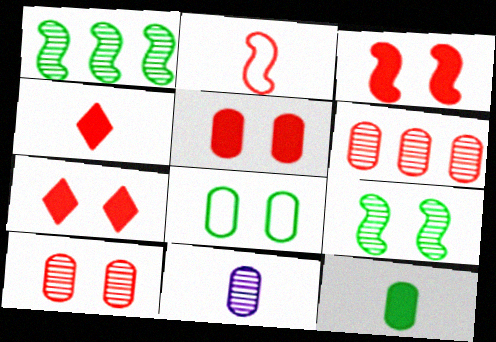[[2, 6, 7], 
[3, 5, 7]]